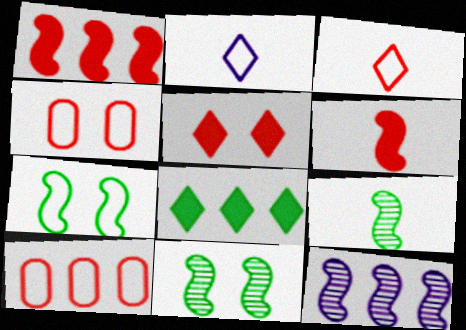[[2, 7, 10], 
[6, 7, 12], 
[8, 10, 12]]